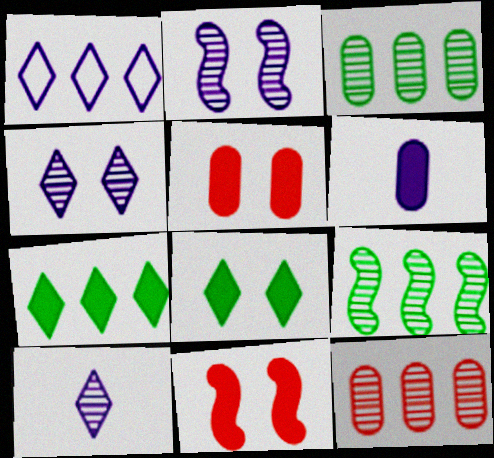[[1, 2, 6], 
[6, 7, 11]]